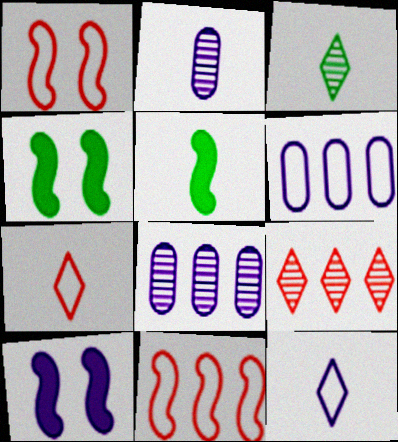[[2, 5, 7], 
[4, 7, 8], 
[8, 10, 12]]